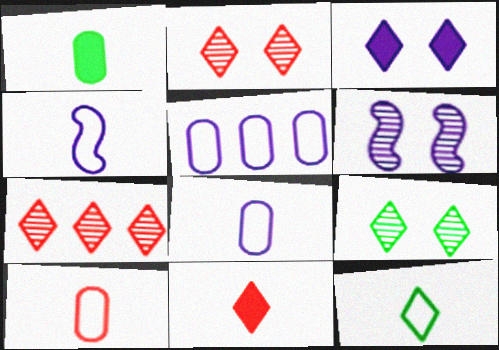[[3, 7, 12], 
[4, 10, 12]]